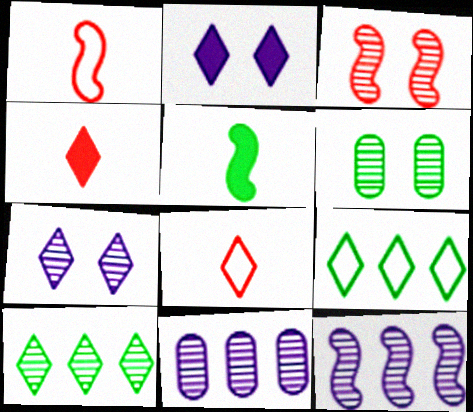[[2, 8, 10], 
[3, 6, 7], 
[4, 7, 9], 
[5, 6, 9]]